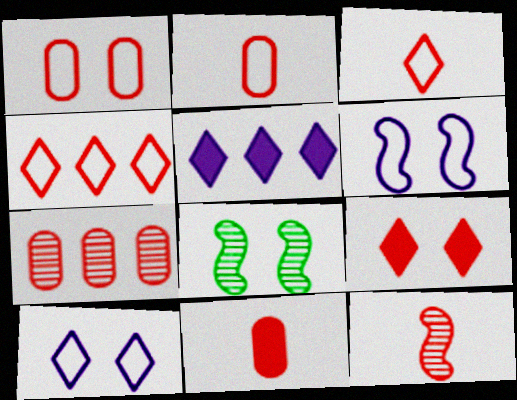[[1, 7, 11], 
[2, 5, 8], 
[3, 11, 12]]